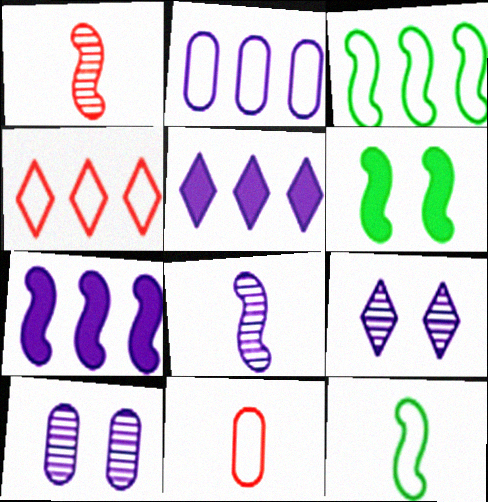[[2, 3, 4]]